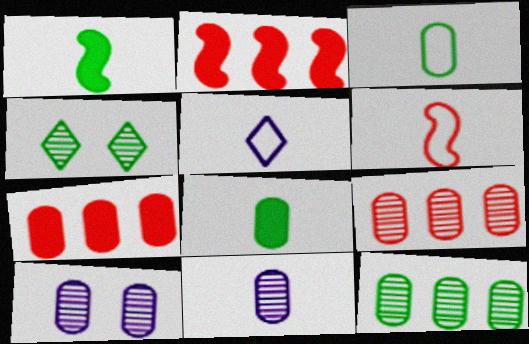[[3, 5, 6], 
[3, 7, 10]]